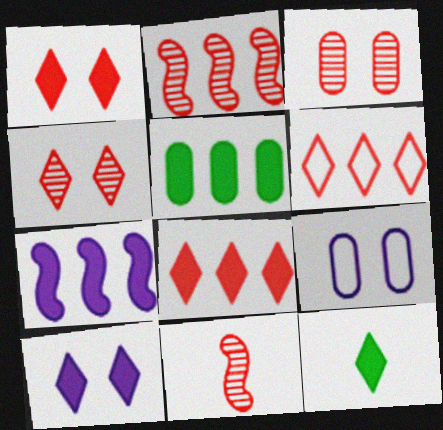[[2, 9, 12], 
[5, 7, 8], 
[8, 10, 12]]